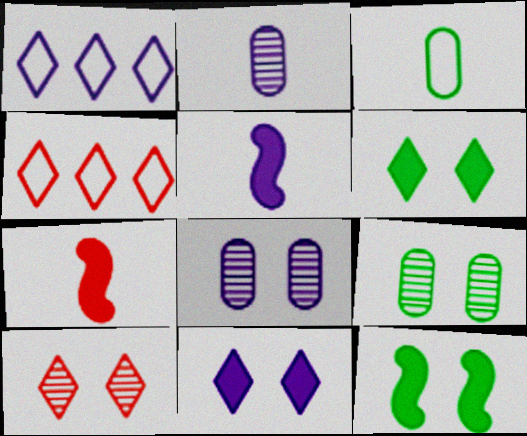[[1, 5, 8], 
[1, 7, 9], 
[2, 4, 12], 
[4, 5, 9]]